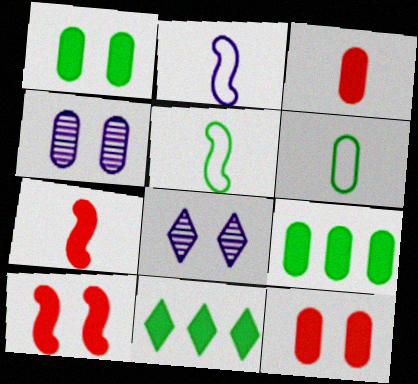[]